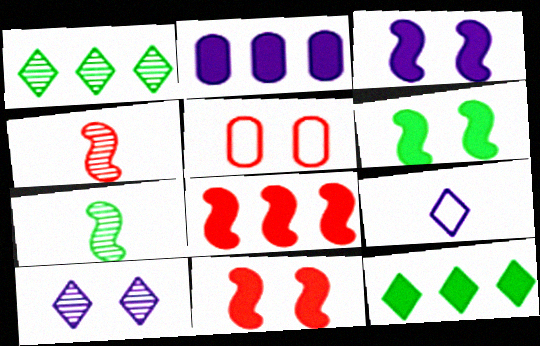[[2, 8, 12], 
[3, 6, 11], 
[5, 6, 10]]